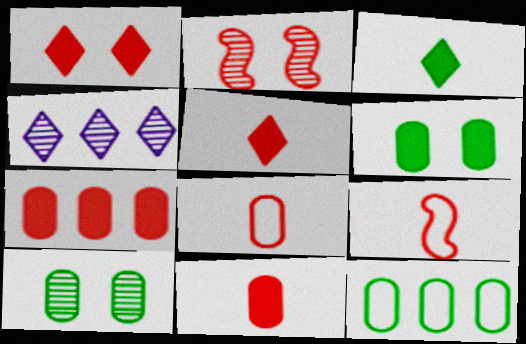[[4, 6, 9]]